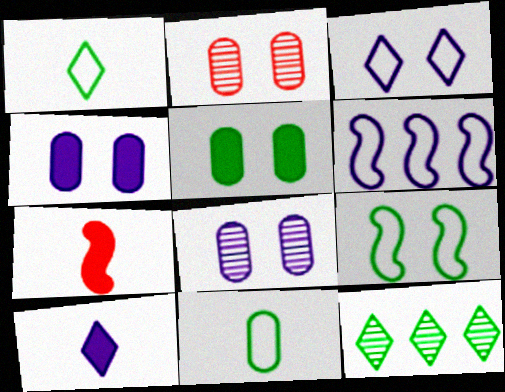[[6, 8, 10]]